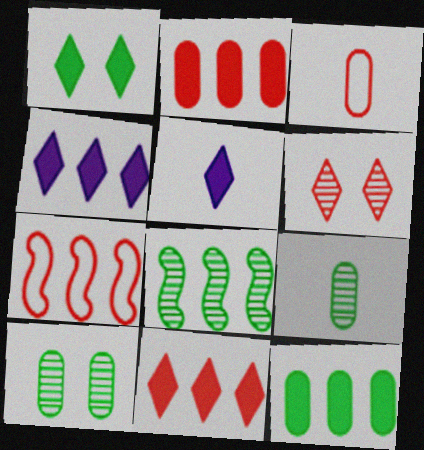[[1, 5, 11], 
[5, 7, 10]]